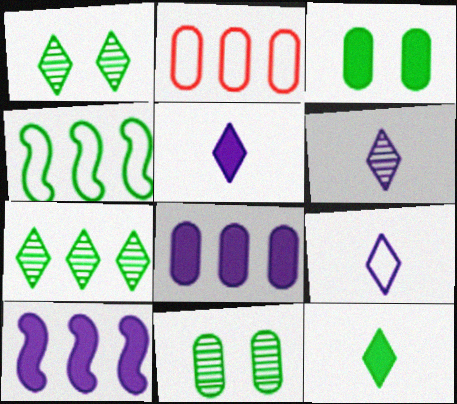[[2, 7, 10], 
[4, 11, 12], 
[5, 6, 9]]